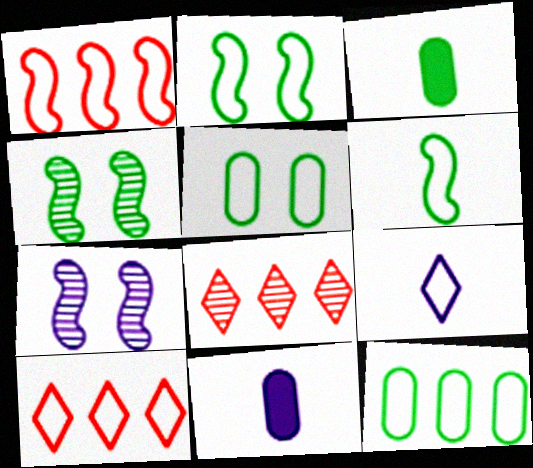[[1, 5, 9], 
[2, 8, 11], 
[3, 7, 10], 
[4, 10, 11]]